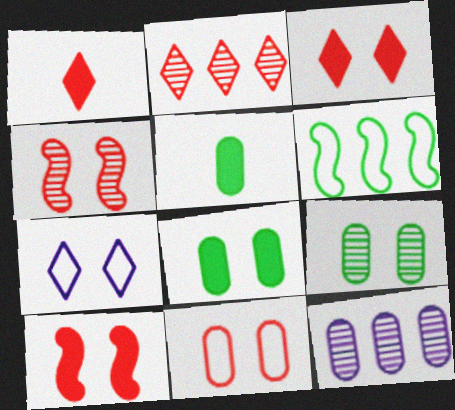[[3, 4, 11], 
[4, 7, 8], 
[5, 11, 12], 
[7, 9, 10]]